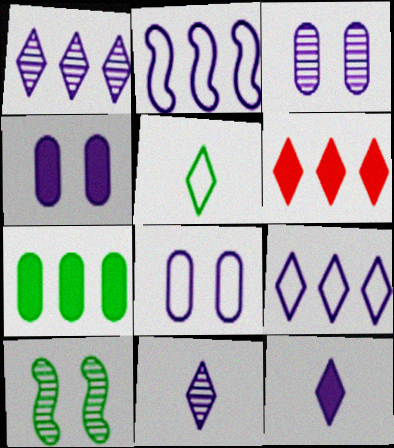[[2, 3, 12], 
[2, 4, 11], 
[3, 4, 8], 
[5, 7, 10]]